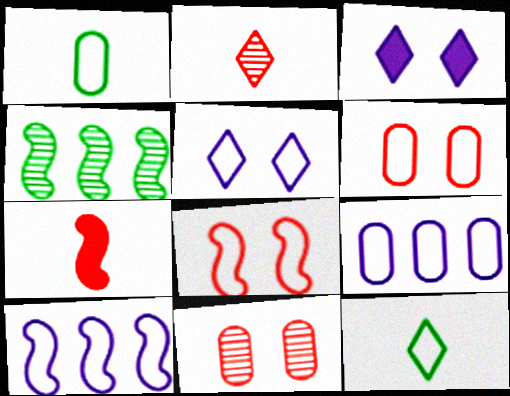[[1, 6, 9], 
[6, 10, 12], 
[8, 9, 12]]